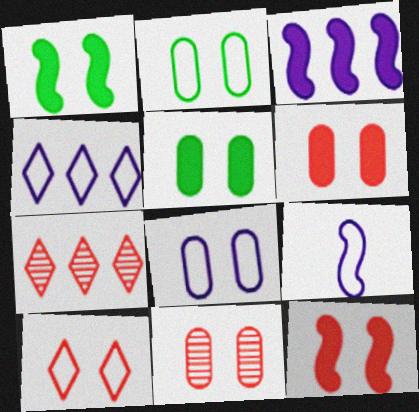[[4, 8, 9], 
[5, 7, 9], 
[5, 8, 11], 
[10, 11, 12]]